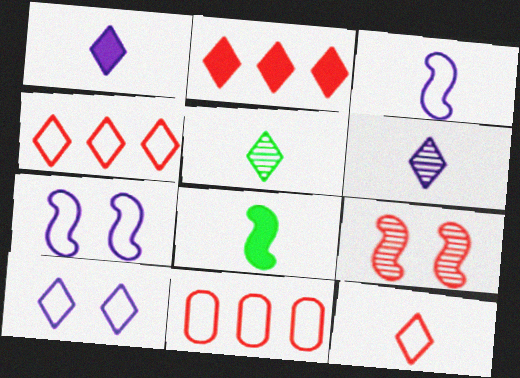[[1, 5, 12], 
[2, 5, 10]]